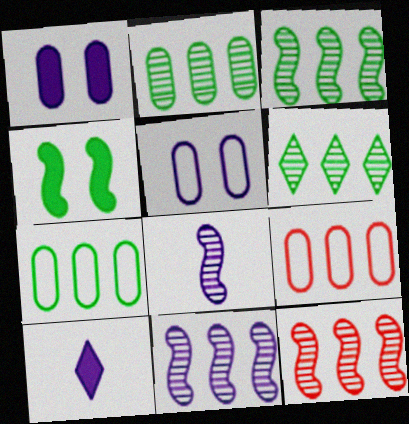[[2, 3, 6], 
[3, 11, 12], 
[5, 10, 11]]